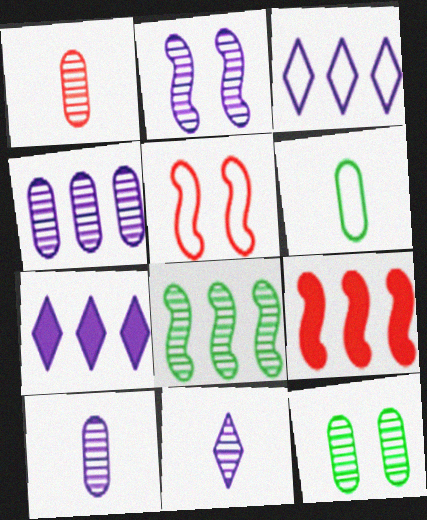[[1, 4, 12], 
[2, 4, 11], 
[3, 5, 6]]